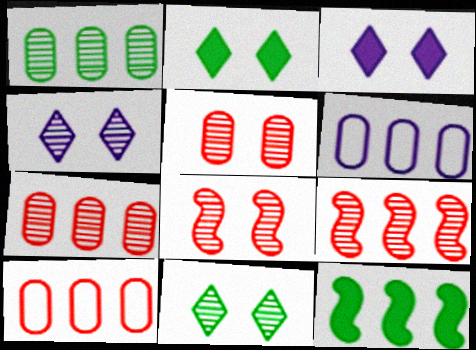[]